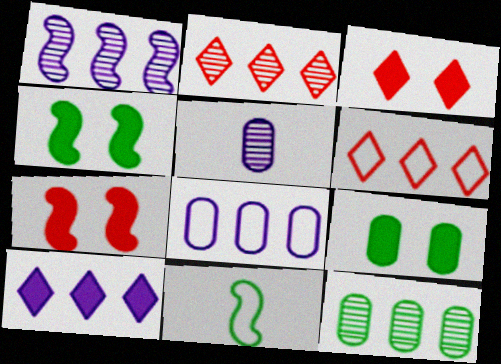[[1, 2, 12], 
[1, 7, 11], 
[1, 8, 10], 
[4, 5, 6]]